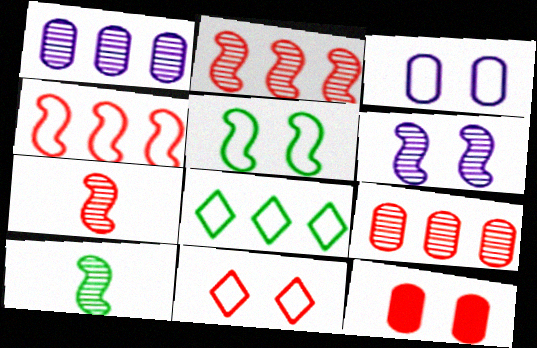[[2, 6, 10], 
[3, 5, 11]]